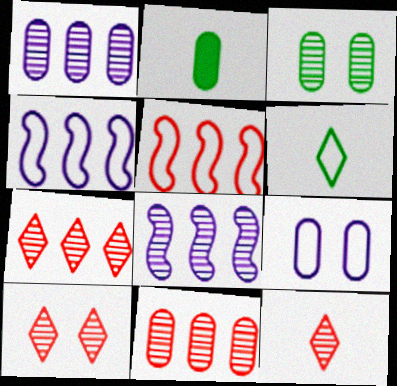[[2, 4, 10], 
[2, 9, 11], 
[3, 8, 12], 
[5, 6, 9], 
[7, 10, 12]]